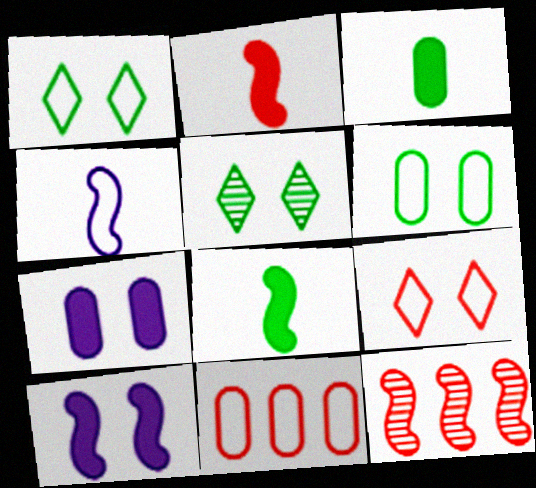[[1, 4, 11]]